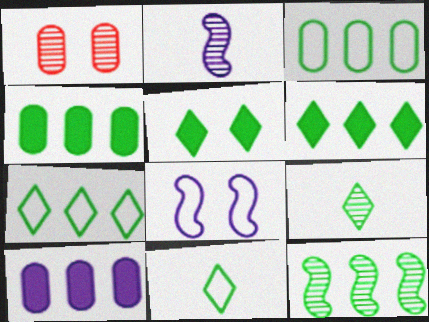[[1, 5, 8], 
[3, 6, 12], 
[4, 7, 12], 
[5, 7, 9]]